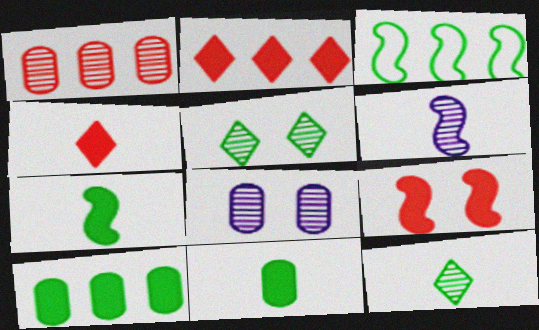[[1, 5, 6], 
[3, 4, 8], 
[3, 5, 11], 
[3, 6, 9]]